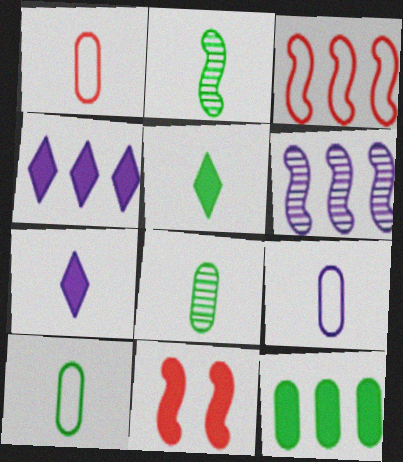[[1, 2, 7], 
[1, 9, 10], 
[2, 5, 10], 
[7, 11, 12]]